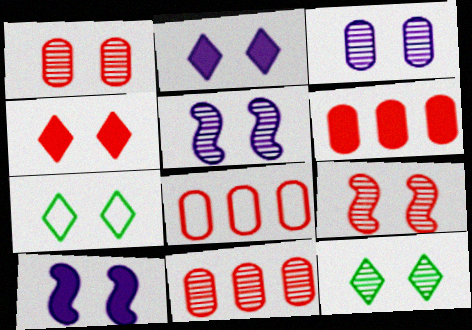[[1, 5, 12], 
[1, 7, 10], 
[3, 9, 12], 
[6, 8, 11]]